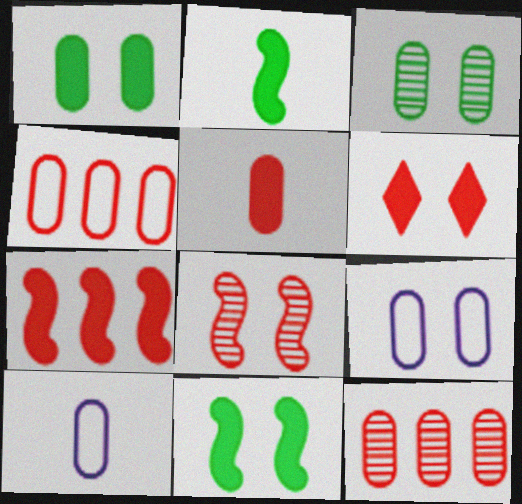[[1, 10, 12], 
[5, 6, 7]]